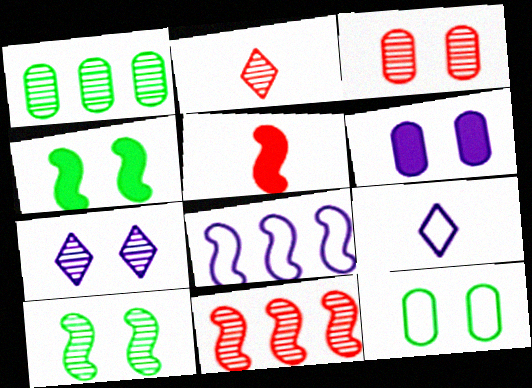[[2, 3, 11], 
[3, 6, 12], 
[3, 7, 10], 
[5, 8, 10]]